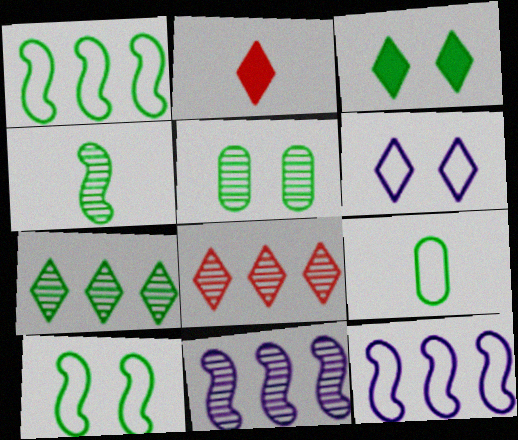[[2, 5, 12], 
[2, 6, 7], 
[3, 5, 10], 
[4, 5, 7]]